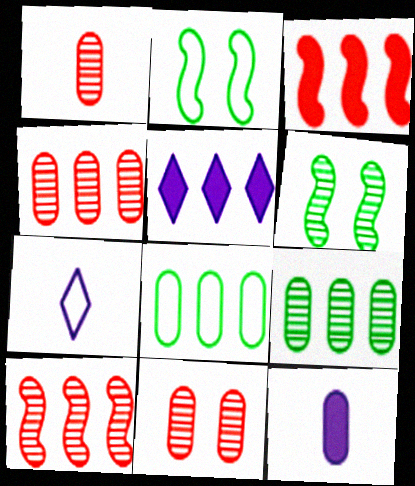[[1, 2, 5], 
[1, 4, 11], 
[5, 8, 10], 
[8, 11, 12]]